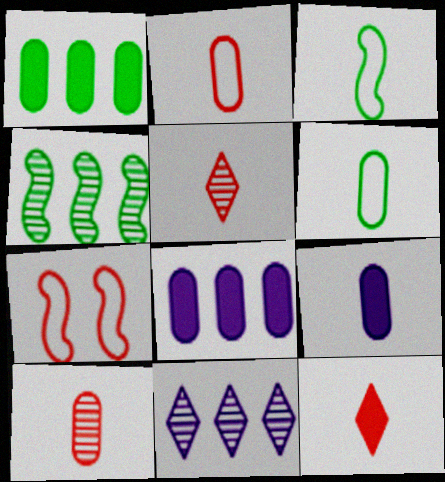[[3, 5, 9], 
[6, 9, 10]]